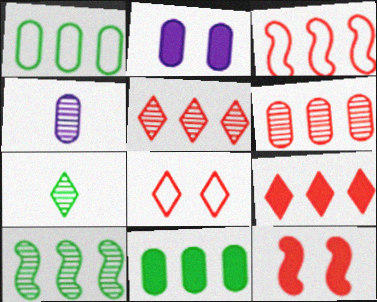[[2, 3, 7], 
[3, 6, 9]]